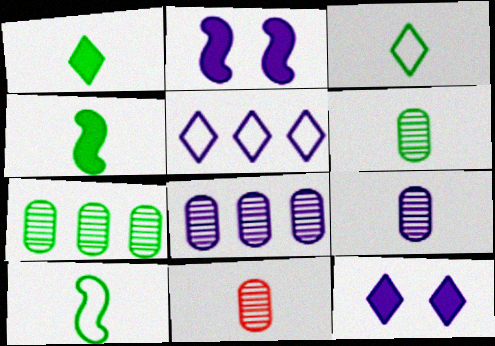[[1, 6, 10], 
[2, 5, 9], 
[3, 4, 6], 
[6, 9, 11]]